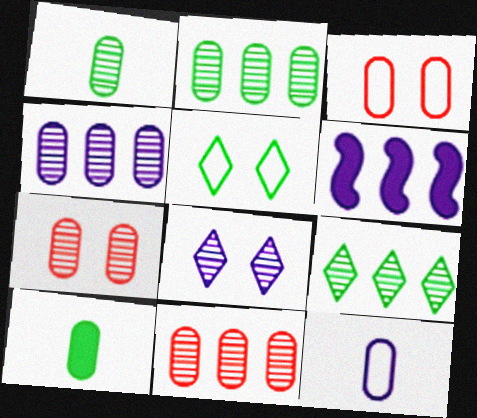[[1, 4, 7], 
[2, 4, 11], 
[3, 4, 10], 
[6, 8, 12]]